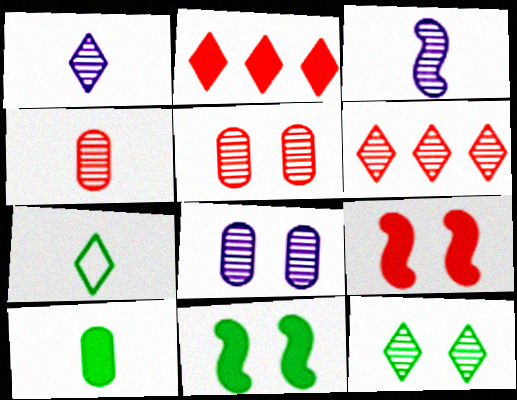[[1, 6, 12]]